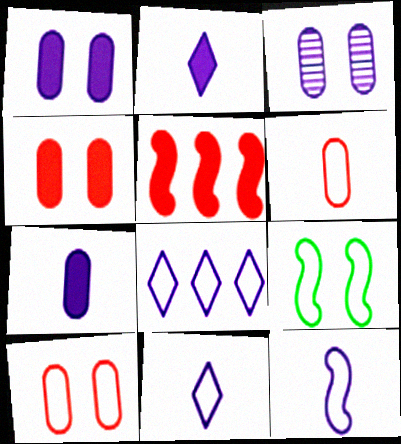[[6, 8, 9]]